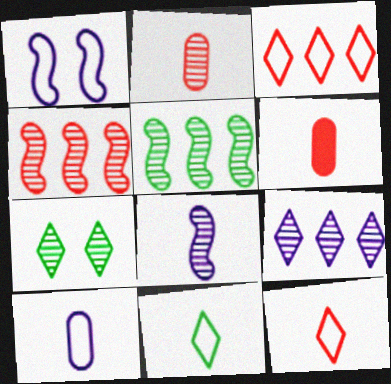[[6, 8, 11]]